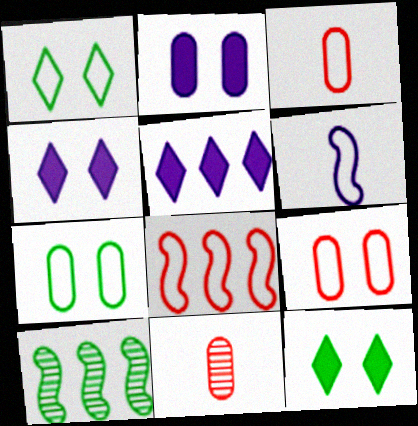[[3, 4, 10]]